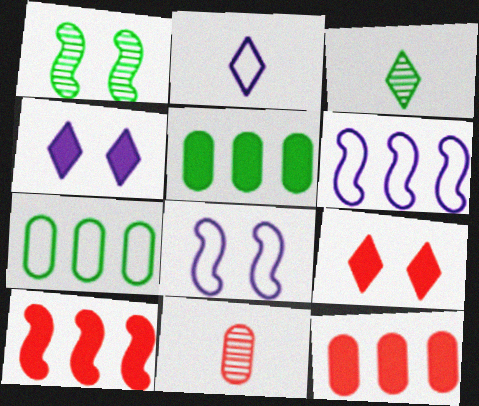[[1, 2, 12], 
[3, 8, 12]]